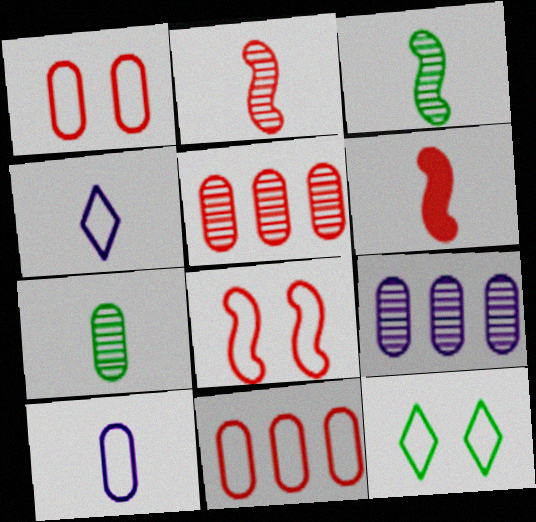[[4, 6, 7], 
[6, 9, 12]]